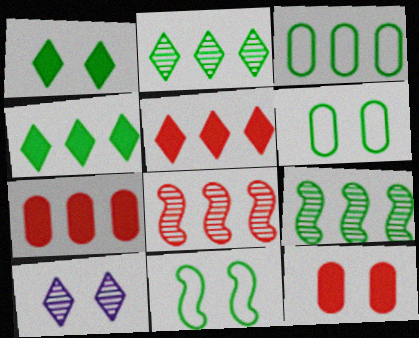[[3, 4, 9], 
[10, 11, 12]]